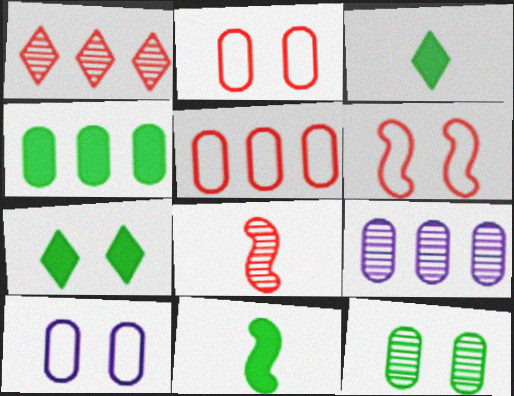[[1, 10, 11], 
[3, 6, 9], 
[4, 5, 9], 
[4, 7, 11]]